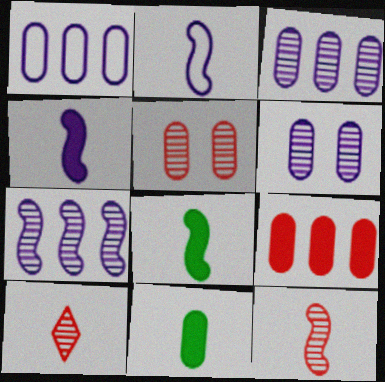[[1, 5, 11], 
[2, 8, 12], 
[2, 10, 11]]